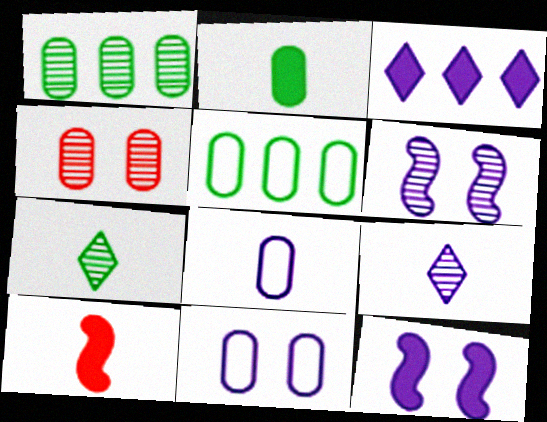[[3, 6, 8], 
[7, 8, 10]]